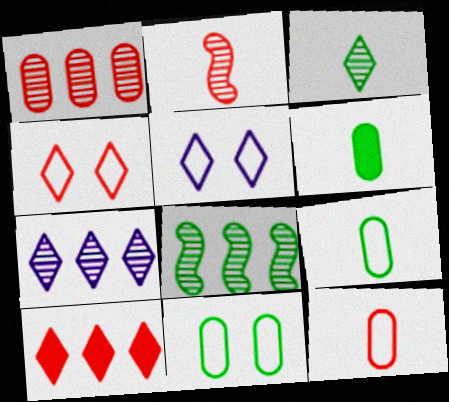[[1, 7, 8], 
[3, 5, 10]]